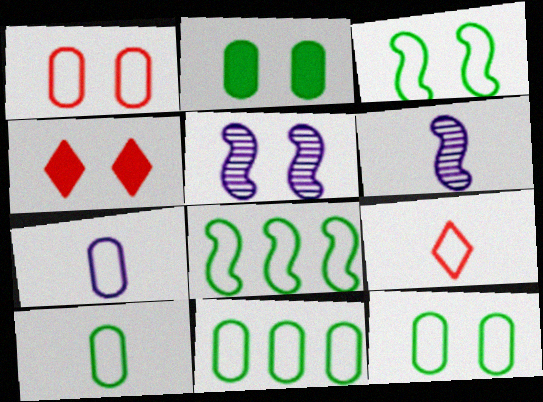[[1, 7, 11], 
[4, 5, 12], 
[4, 6, 11], 
[10, 11, 12]]